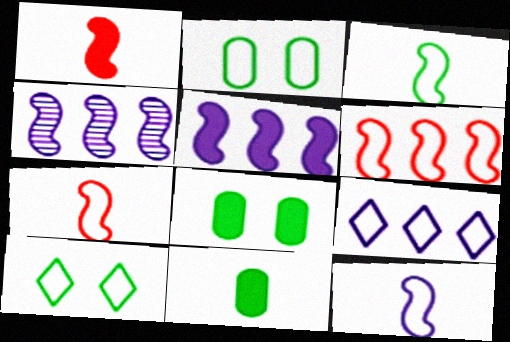[[2, 7, 9], 
[3, 7, 12]]